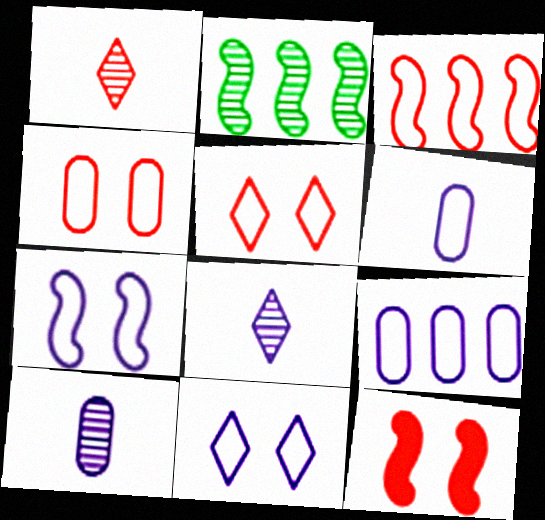[]